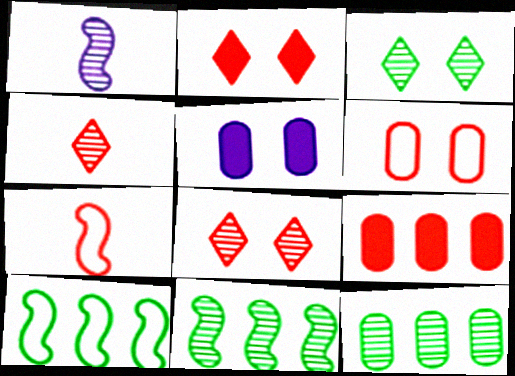[[1, 8, 12], 
[4, 5, 10], 
[7, 8, 9]]